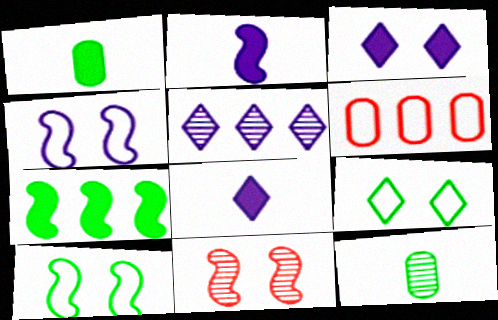[[5, 6, 7], 
[5, 11, 12], 
[7, 9, 12]]